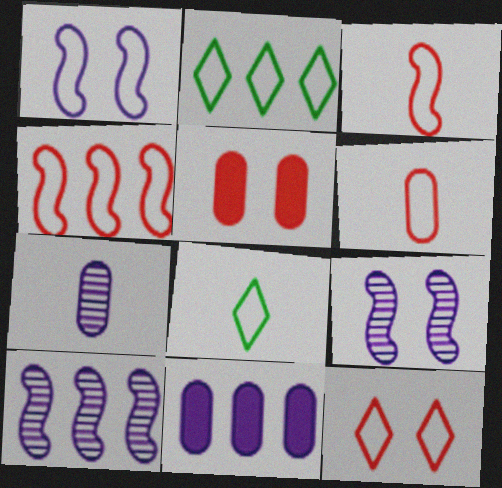[[1, 2, 6], 
[4, 6, 12], 
[5, 8, 10]]